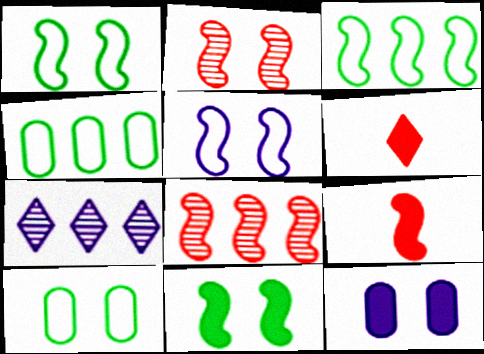[[2, 5, 11], 
[7, 9, 10]]